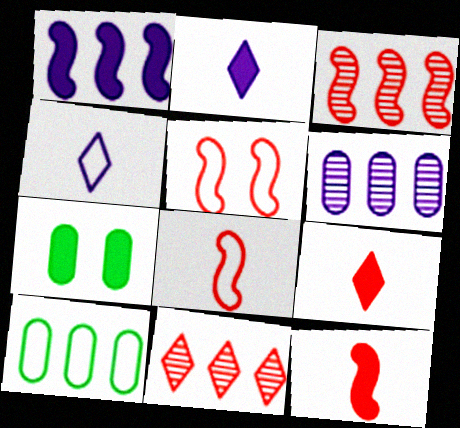[[1, 7, 9], 
[1, 10, 11], 
[3, 4, 7], 
[3, 5, 12], 
[4, 5, 10]]